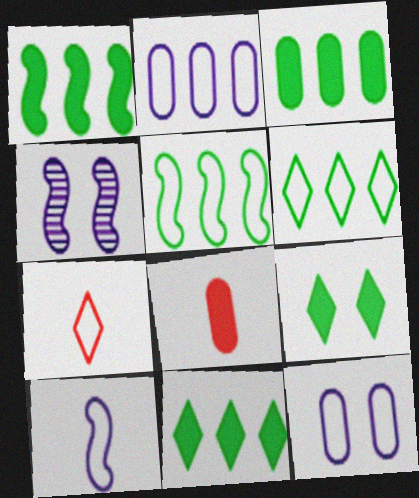[[1, 3, 11], 
[3, 4, 7], 
[4, 6, 8], 
[5, 7, 12]]